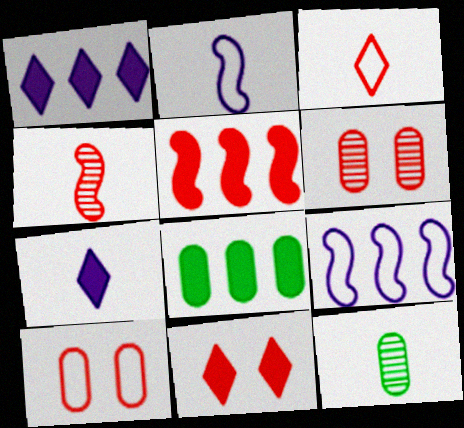[[1, 5, 8], 
[3, 5, 6], 
[9, 11, 12]]